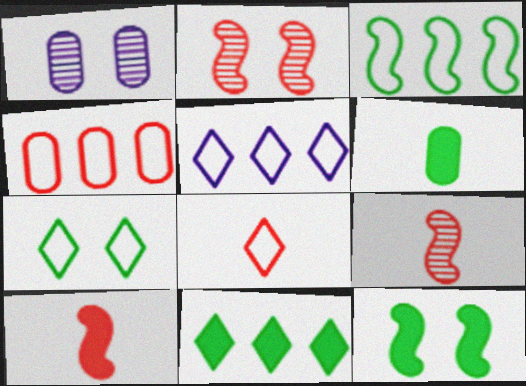[[1, 4, 6], 
[2, 5, 6], 
[3, 4, 5], 
[5, 7, 8], 
[6, 11, 12]]